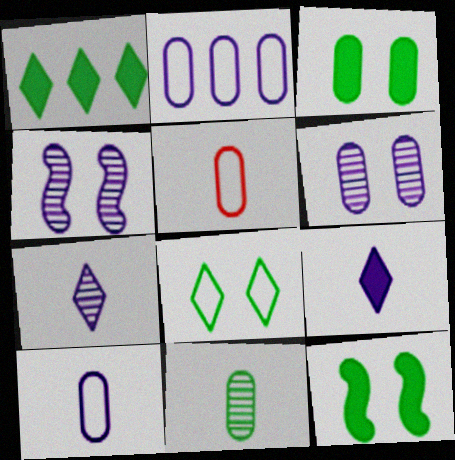[[1, 4, 5], 
[2, 4, 9]]